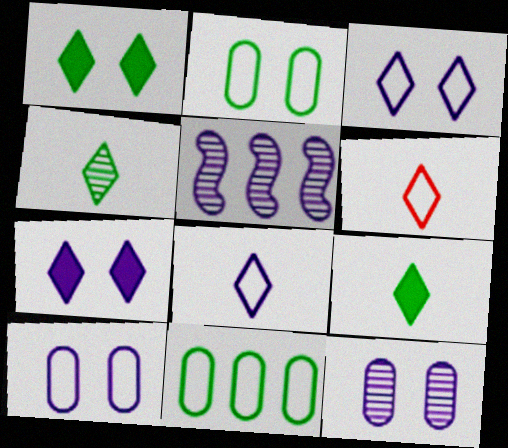[]